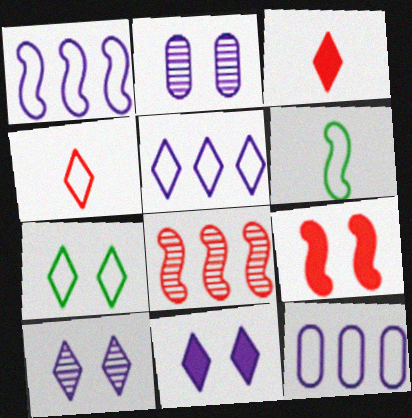[[1, 5, 12], 
[2, 7, 9], 
[4, 5, 7]]